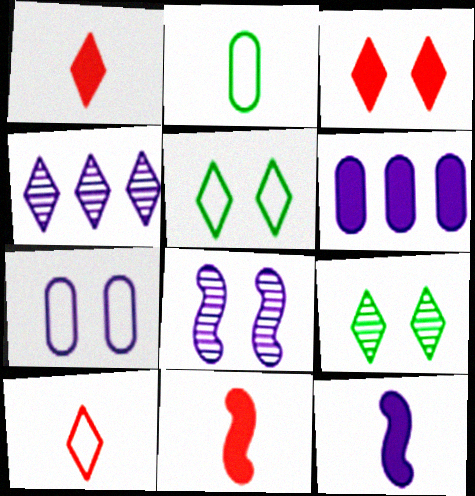[[1, 4, 5], 
[4, 7, 12]]